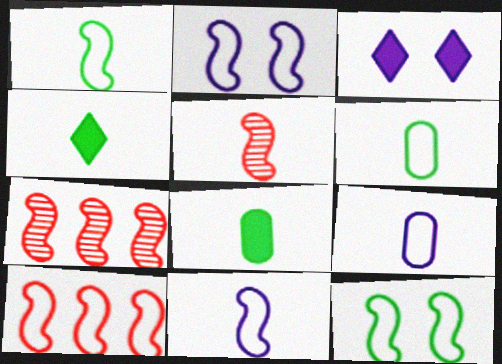[[1, 2, 10], 
[3, 6, 7], 
[4, 5, 9], 
[10, 11, 12]]